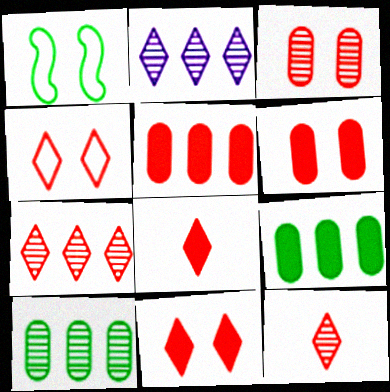[[4, 7, 8]]